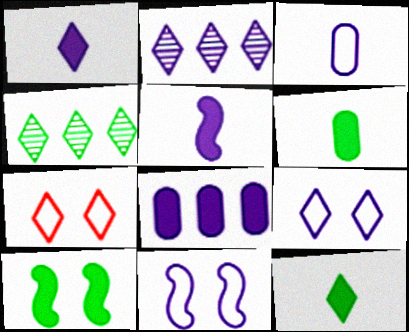[[1, 2, 9], 
[1, 4, 7], 
[2, 7, 12]]